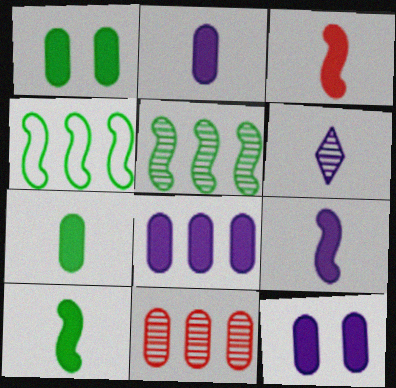[[2, 8, 12], 
[3, 9, 10]]